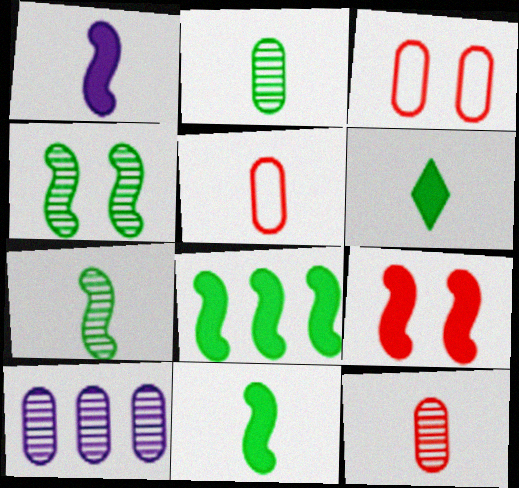[[1, 8, 9]]